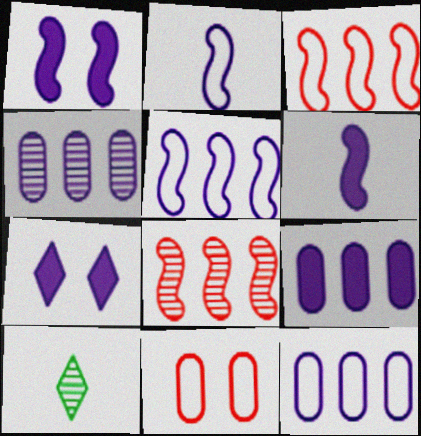[[2, 4, 7], 
[4, 9, 12], 
[6, 7, 9]]